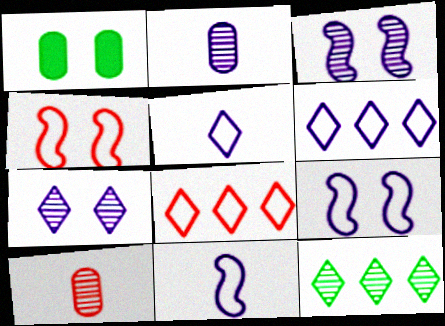[[1, 4, 7], 
[3, 10, 12]]